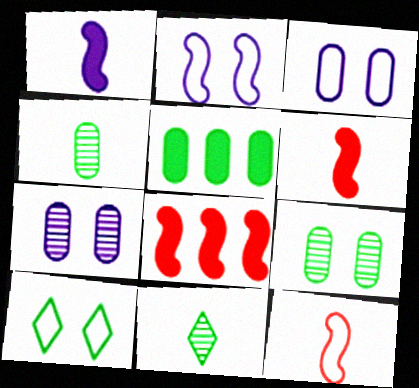[[3, 8, 11]]